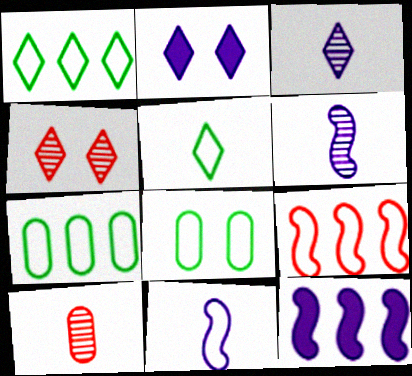[]